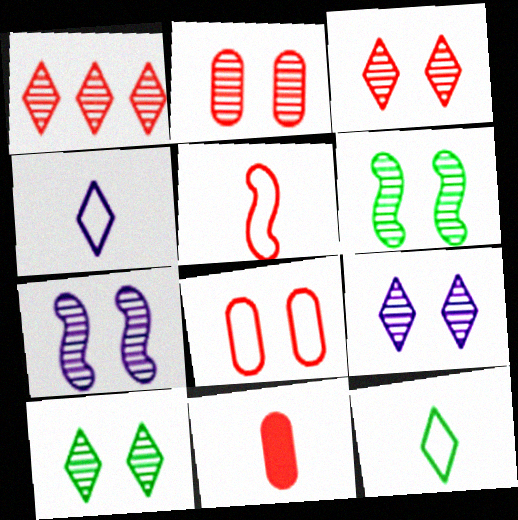[[2, 6, 9], 
[2, 7, 10], 
[3, 9, 10]]